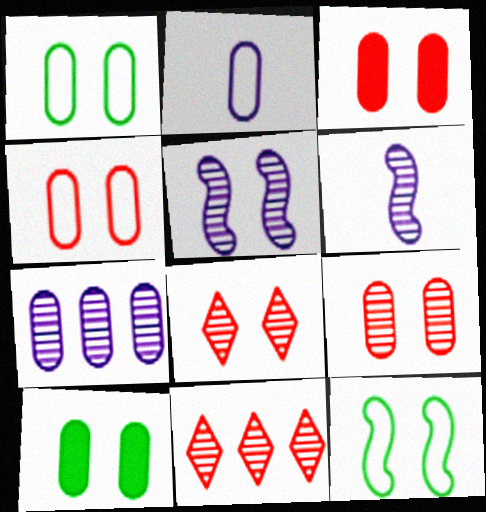[[3, 4, 9]]